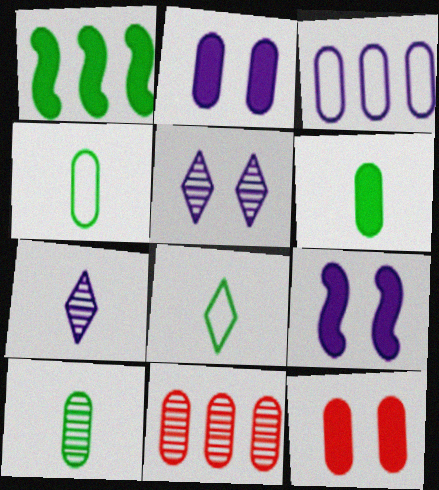[[2, 4, 11], 
[3, 7, 9], 
[3, 10, 12], 
[4, 6, 10], 
[8, 9, 11]]